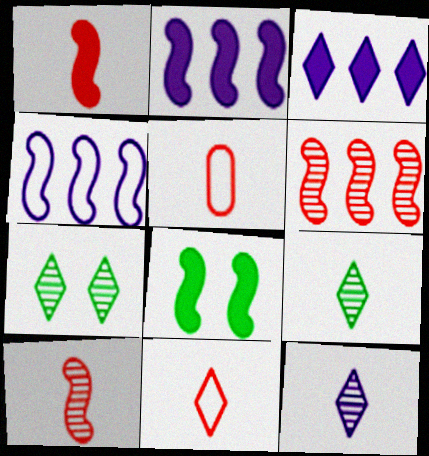[[1, 2, 8], 
[2, 5, 7], 
[3, 7, 11], 
[4, 8, 10]]